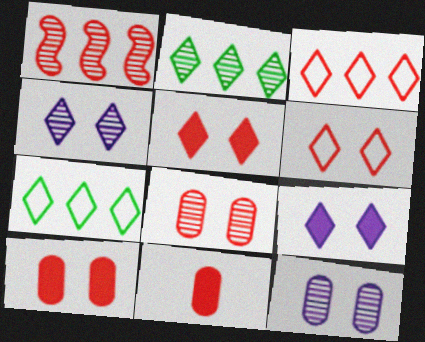[[1, 6, 11]]